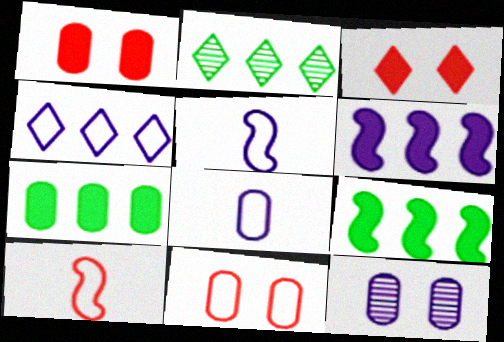[[1, 2, 5]]